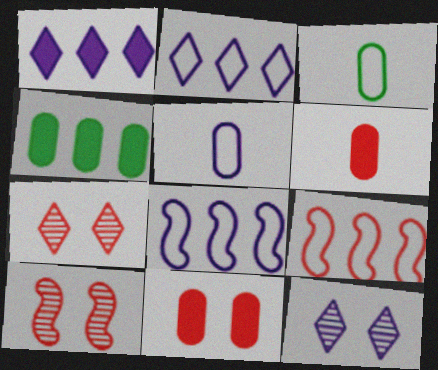[[1, 3, 10], 
[6, 7, 9]]